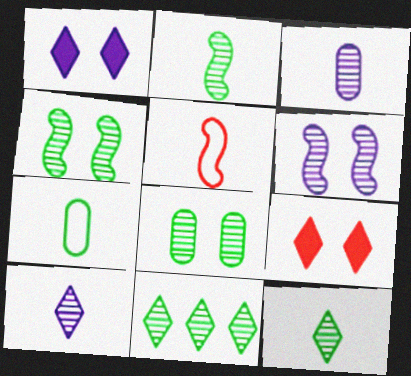[[2, 8, 11]]